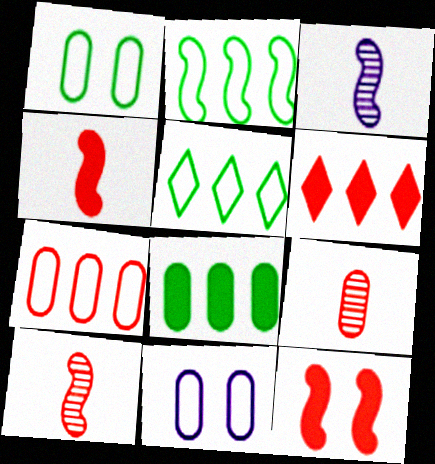[[1, 3, 6], 
[2, 3, 12], 
[8, 9, 11]]